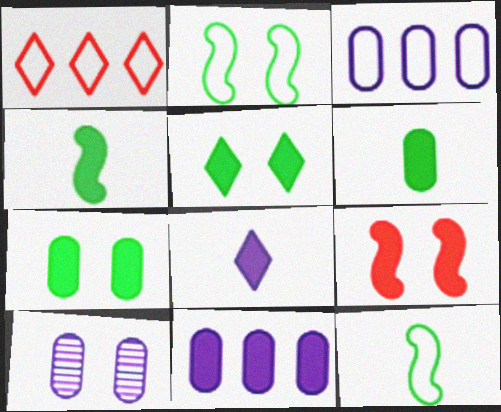[[1, 4, 10]]